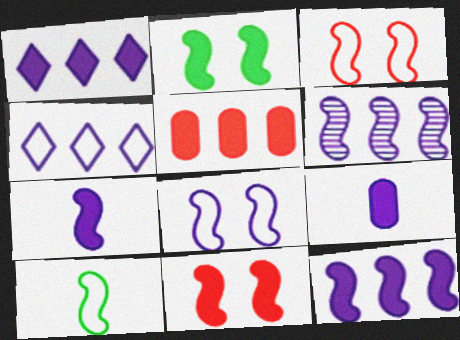[[6, 7, 8], 
[6, 10, 11]]